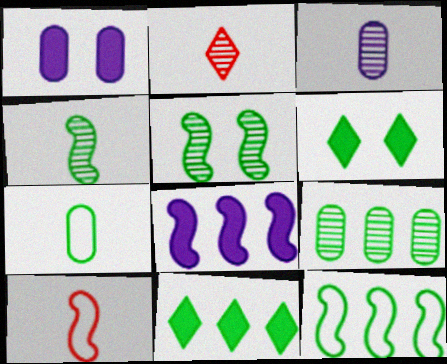[[1, 2, 12], 
[2, 3, 4], 
[5, 7, 11], 
[5, 8, 10], 
[9, 11, 12]]